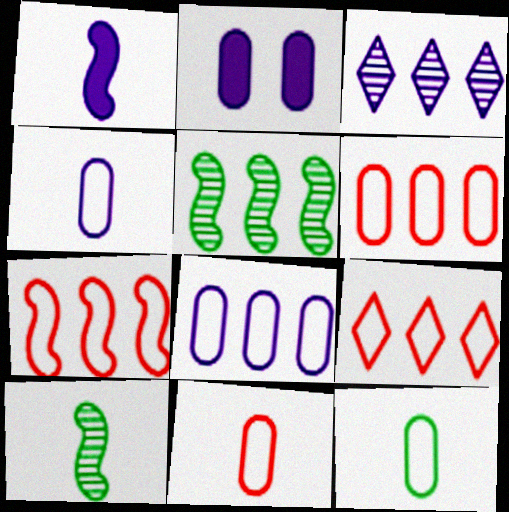[[2, 9, 10], 
[4, 11, 12], 
[6, 7, 9]]